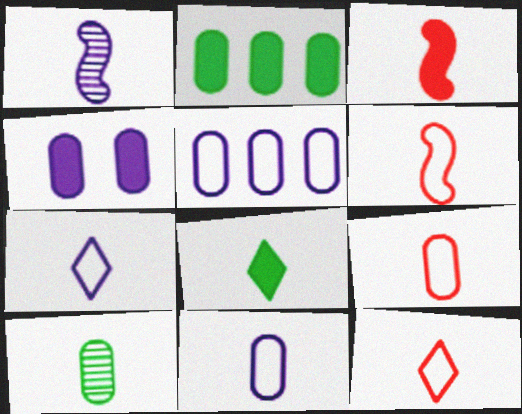[[1, 8, 9], 
[3, 7, 10], 
[6, 9, 12]]